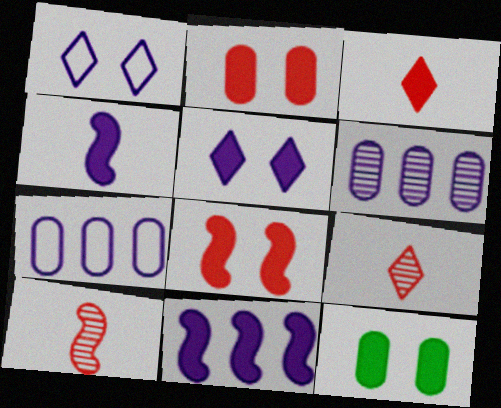[[1, 4, 6], 
[3, 11, 12], 
[5, 8, 12]]